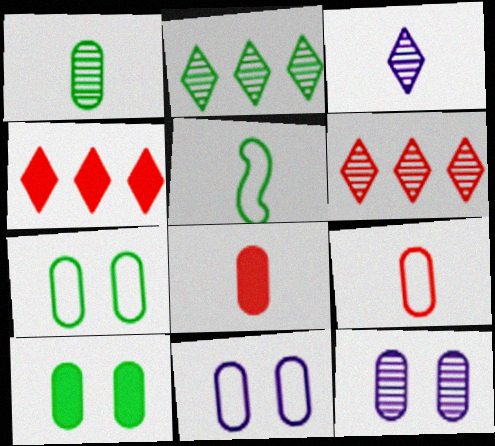[[2, 5, 10], 
[3, 5, 8], 
[4, 5, 12]]